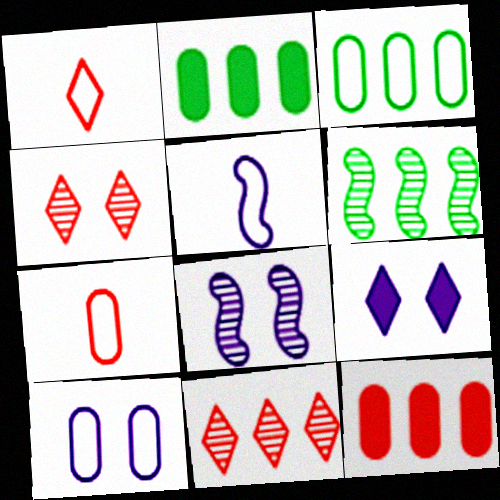[[1, 2, 8], 
[2, 4, 5], 
[3, 7, 10], 
[6, 7, 9], 
[8, 9, 10]]